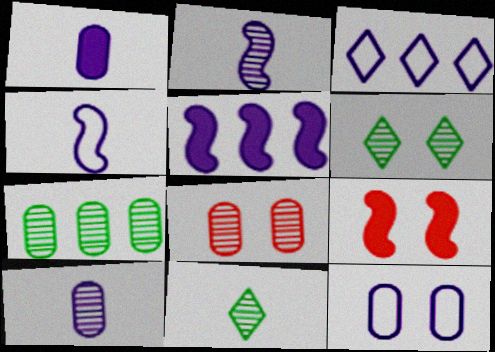[[3, 4, 12], 
[6, 9, 12], 
[7, 8, 10]]